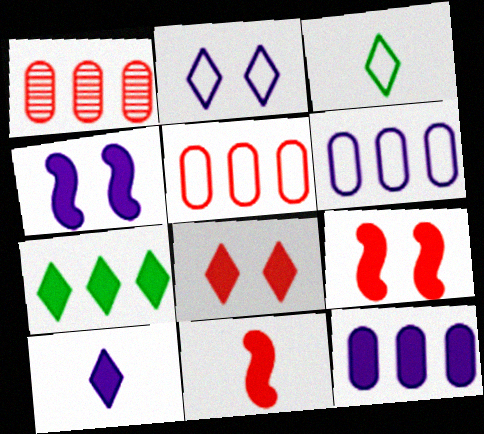[[1, 3, 4], 
[4, 10, 12], 
[7, 8, 10]]